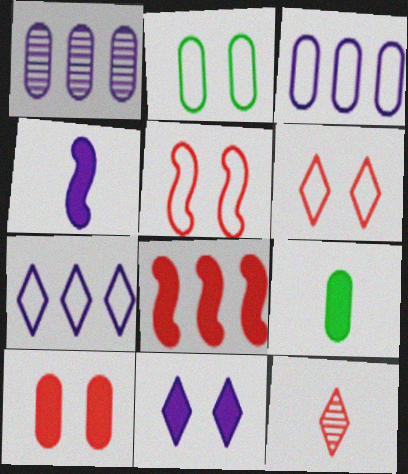[[8, 9, 11]]